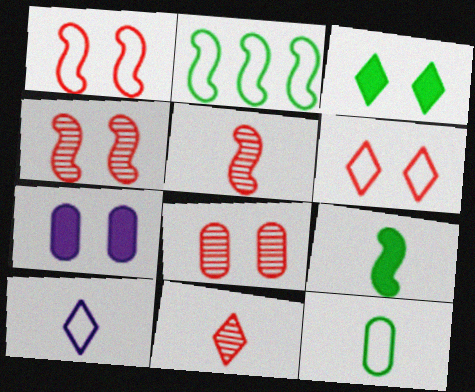[[2, 7, 11]]